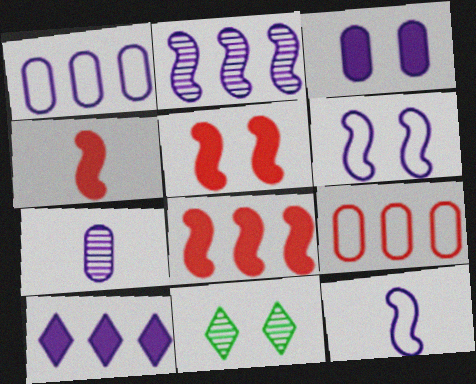[[1, 2, 10], 
[1, 3, 7], 
[1, 4, 11], 
[4, 5, 8], 
[6, 7, 10]]